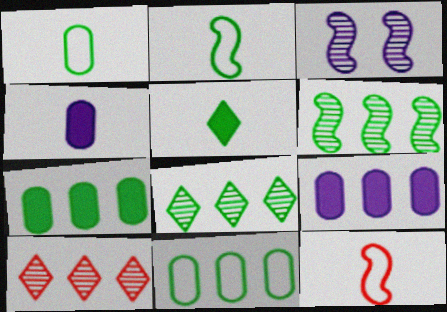[]